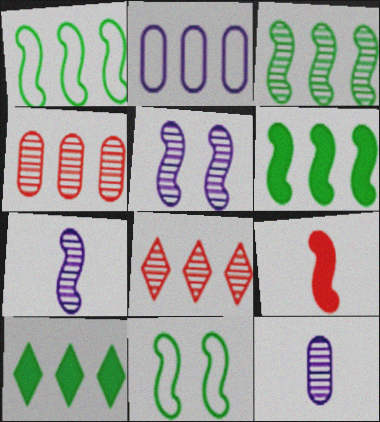[[1, 3, 6], 
[1, 5, 9], 
[2, 6, 8]]